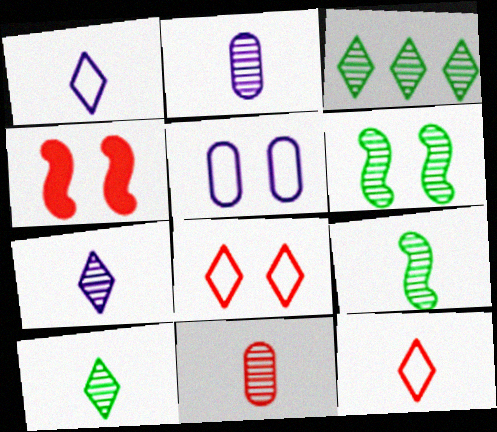[[7, 9, 11]]